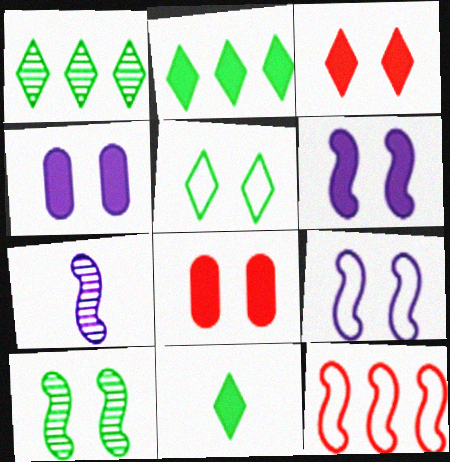[[1, 5, 11]]